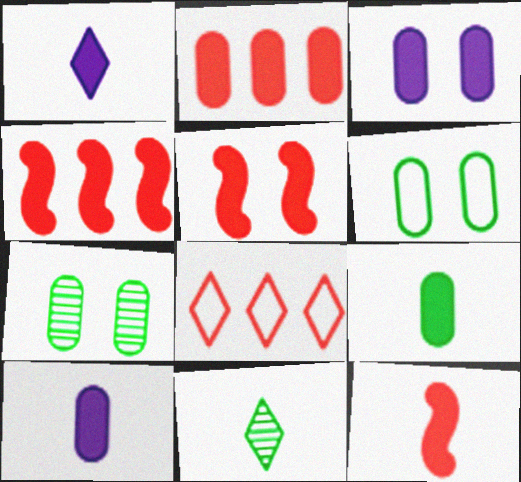[[1, 9, 12], 
[2, 3, 9], 
[4, 5, 12]]